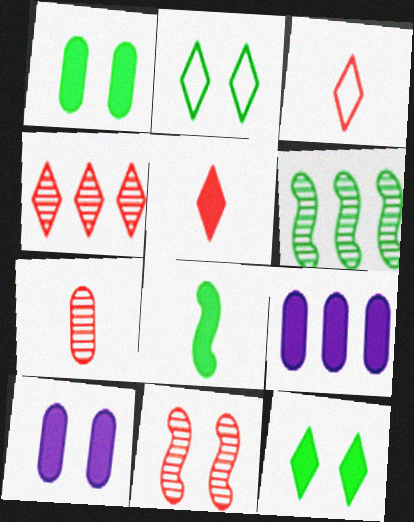[[2, 10, 11], 
[3, 6, 10], 
[4, 7, 11]]